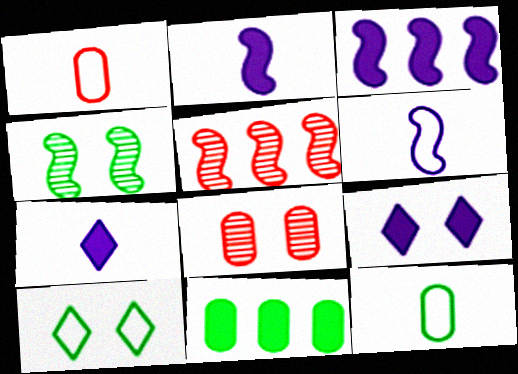[[5, 9, 12]]